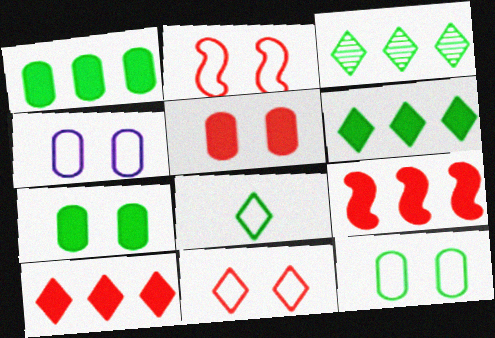[]